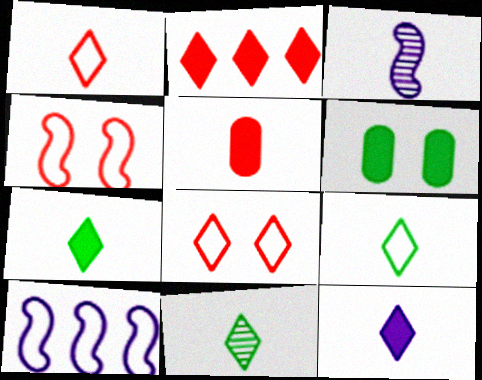[[1, 11, 12], 
[3, 5, 9], 
[7, 9, 11]]